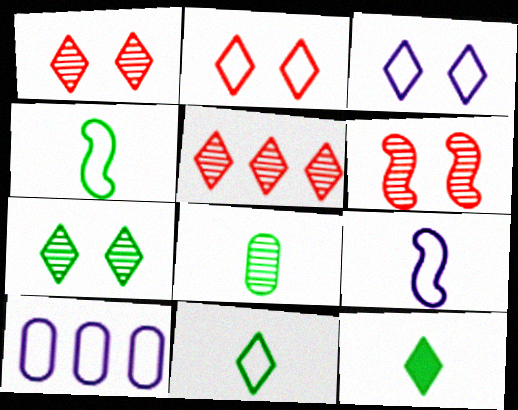[[2, 4, 10], 
[3, 5, 12], 
[3, 9, 10], 
[4, 8, 12], 
[6, 10, 12]]